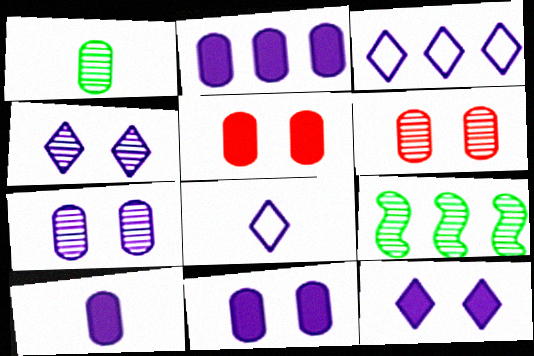[[2, 10, 11], 
[5, 8, 9]]